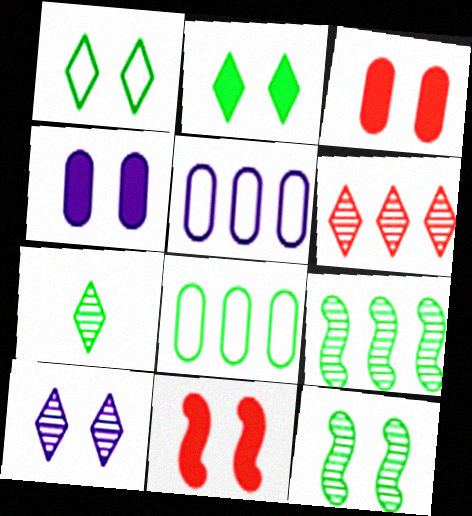[[2, 4, 11], 
[5, 7, 11], 
[6, 7, 10]]